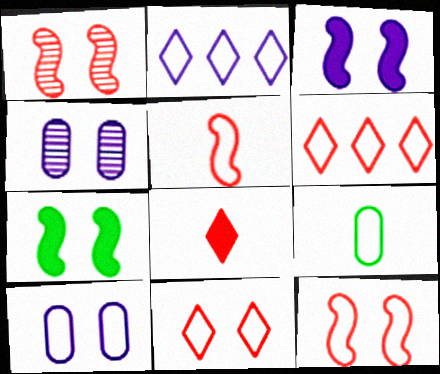[[2, 9, 12], 
[4, 7, 11]]